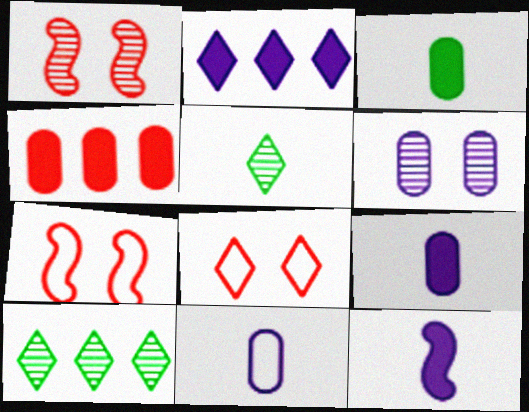[[2, 5, 8], 
[7, 9, 10]]